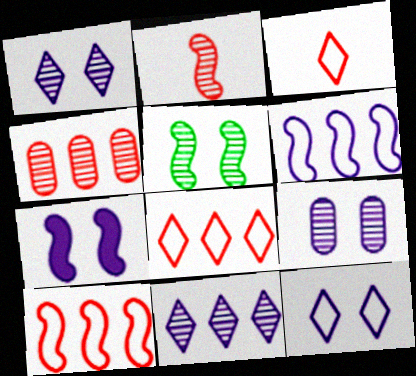[[7, 9, 12]]